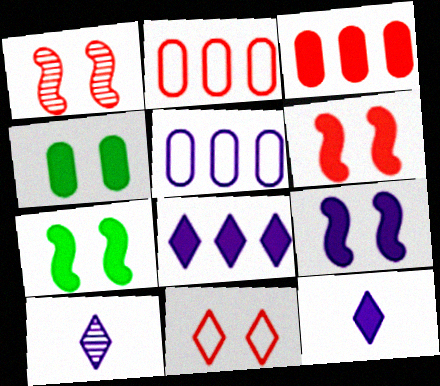[[2, 7, 10], 
[3, 7, 12], 
[5, 9, 10], 
[6, 7, 9]]